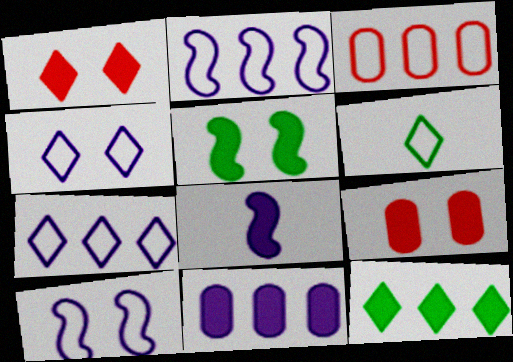[[3, 6, 10], 
[8, 9, 12]]